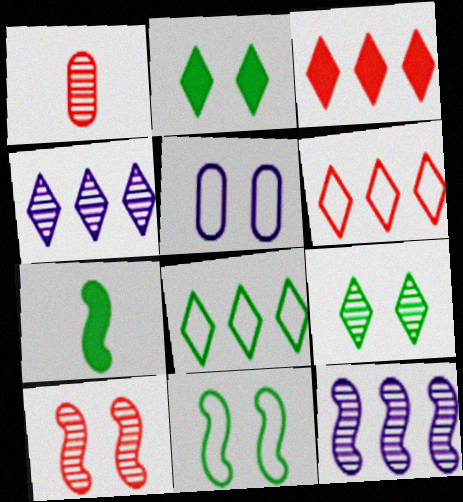[[1, 9, 12], 
[2, 5, 10], 
[3, 4, 8]]